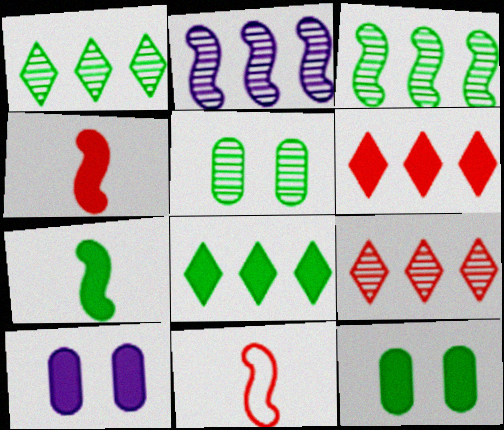[[1, 10, 11], 
[4, 8, 10], 
[6, 7, 10], 
[7, 8, 12]]